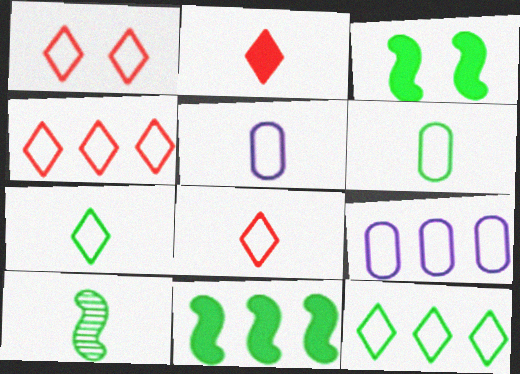[[1, 4, 8], 
[2, 5, 10]]